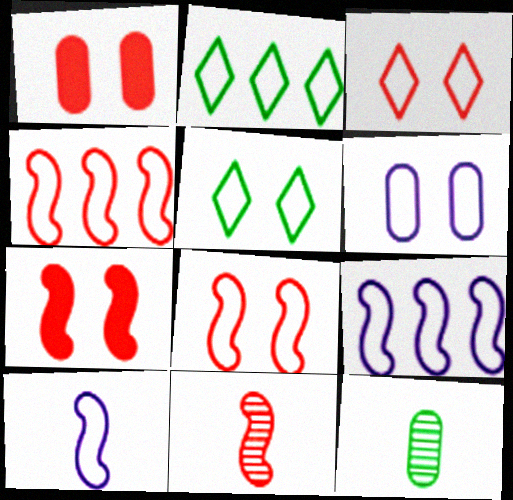[[4, 7, 11], 
[5, 6, 8]]